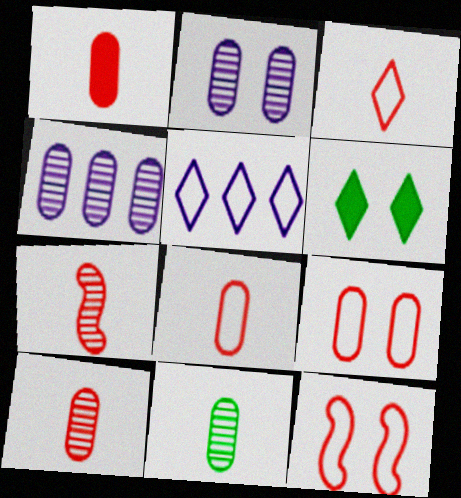[[1, 3, 7], 
[1, 8, 10], 
[2, 6, 12]]